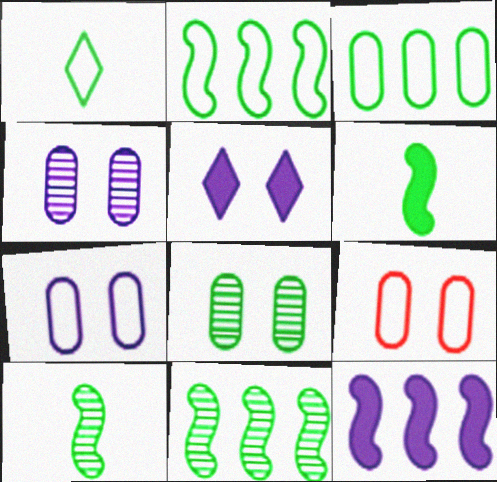[]